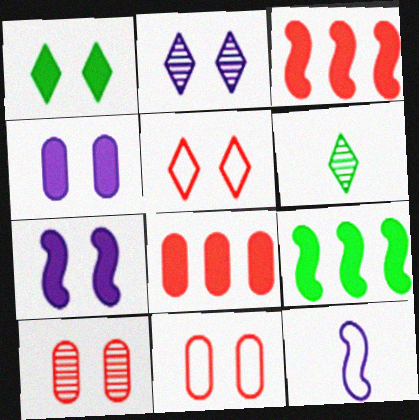[[1, 2, 5]]